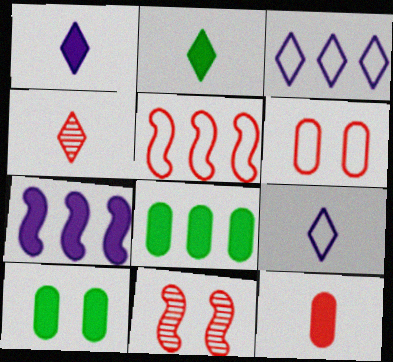[[2, 4, 9], 
[8, 9, 11]]